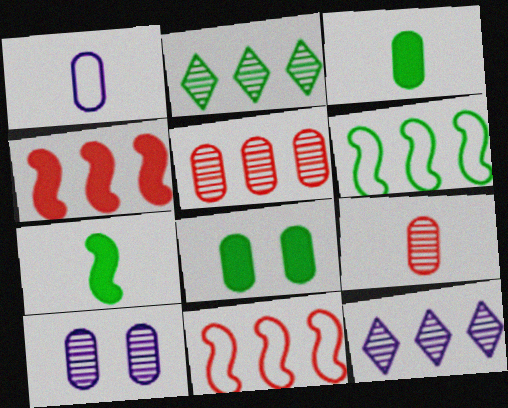[[1, 3, 9], 
[1, 5, 8]]